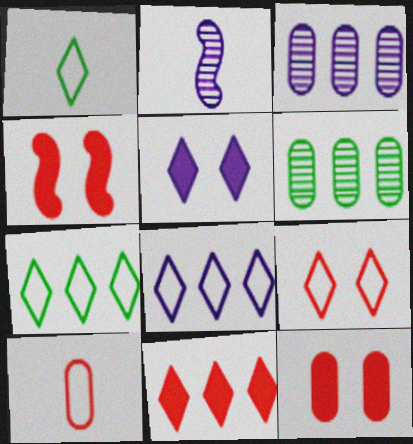[[1, 3, 4], 
[1, 8, 9], 
[2, 7, 12]]